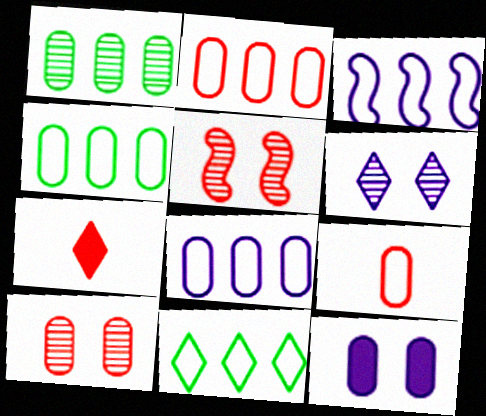[[1, 9, 12], 
[2, 3, 11], 
[2, 4, 8], 
[2, 5, 7], 
[6, 7, 11]]